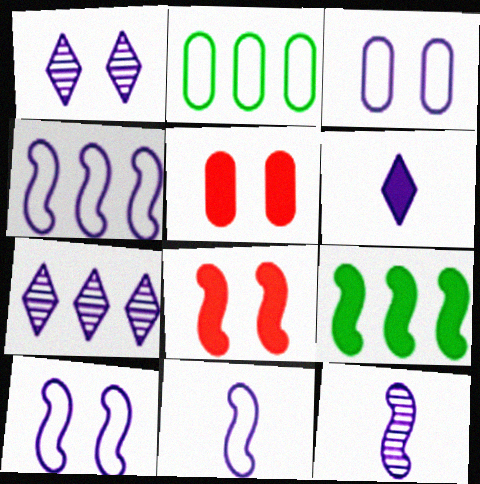[[4, 10, 11], 
[5, 6, 9]]